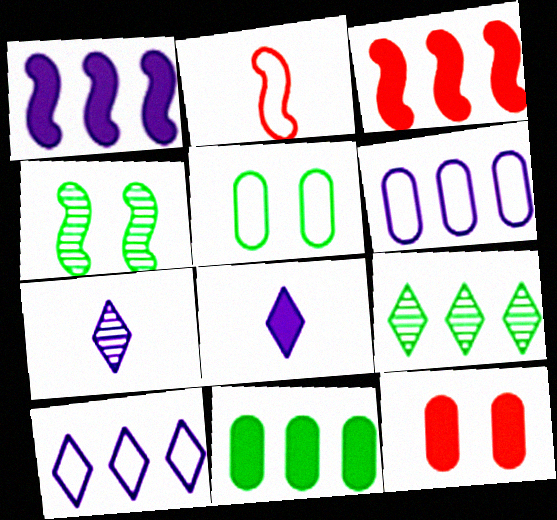[[1, 2, 4], 
[2, 5, 10], 
[3, 5, 7], 
[3, 6, 9]]